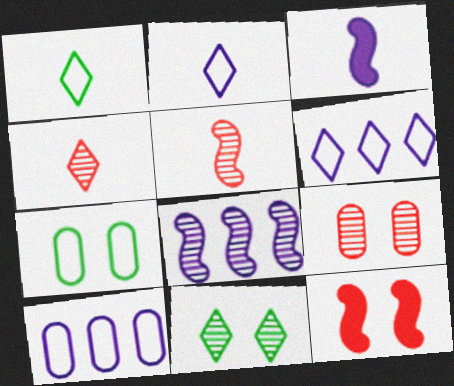[]